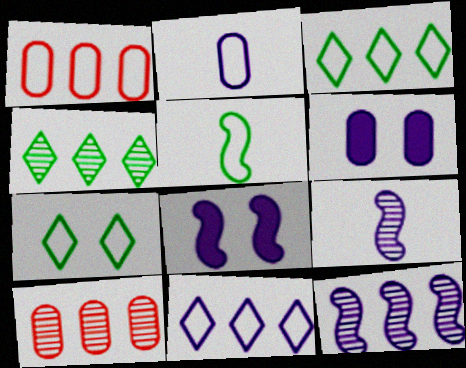[[4, 10, 12], 
[6, 9, 11]]